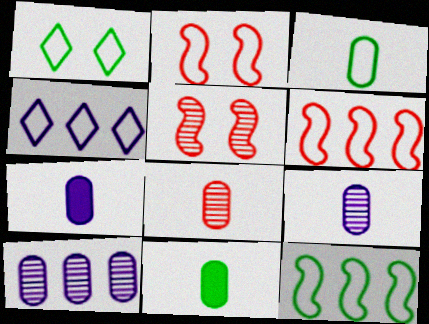[[1, 3, 12], 
[2, 3, 4], 
[3, 7, 8], 
[4, 5, 11]]